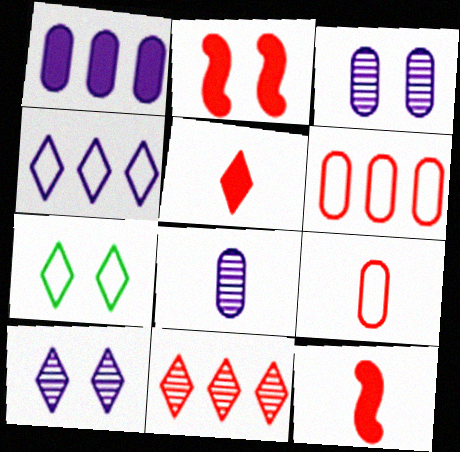[[2, 3, 7], 
[2, 9, 11]]